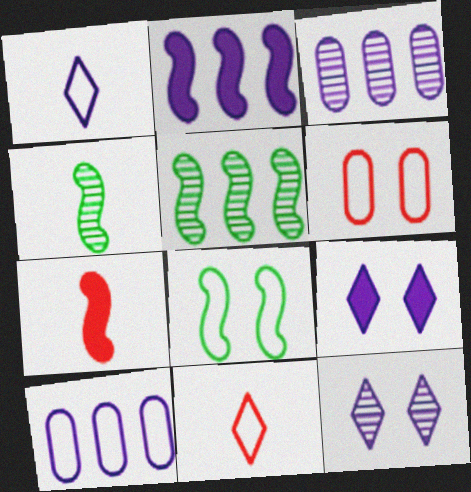[[8, 10, 11]]